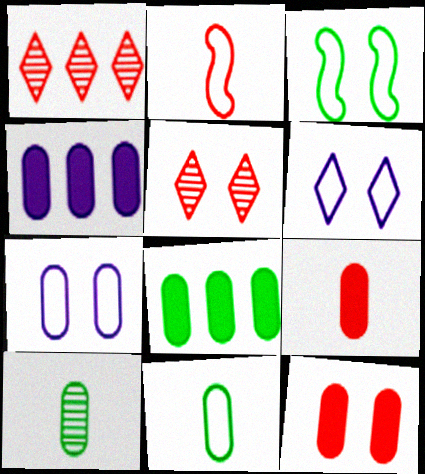[[1, 2, 12]]